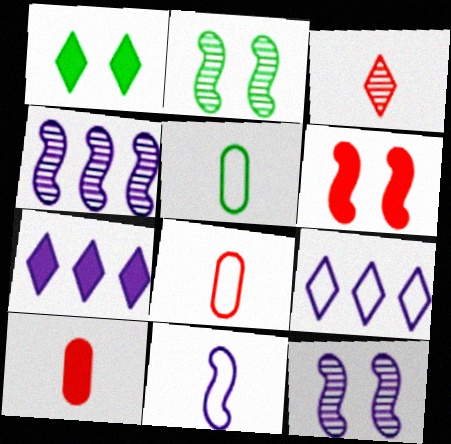[[1, 3, 9], 
[1, 4, 8], 
[2, 7, 8], 
[2, 9, 10]]